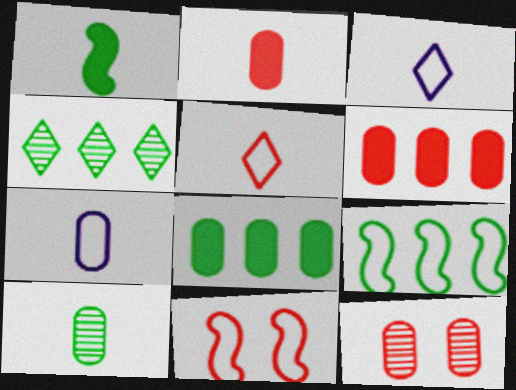[[2, 7, 10], 
[4, 8, 9], 
[7, 8, 12]]